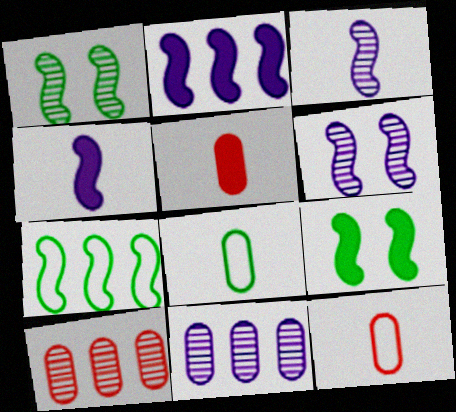[]